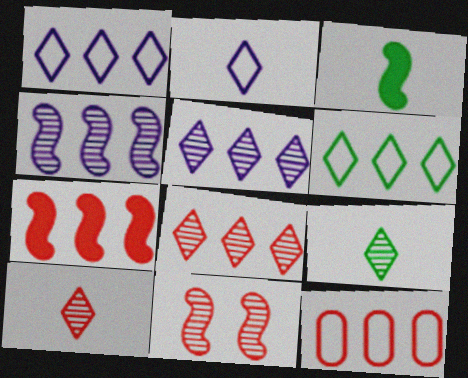[[7, 8, 12]]